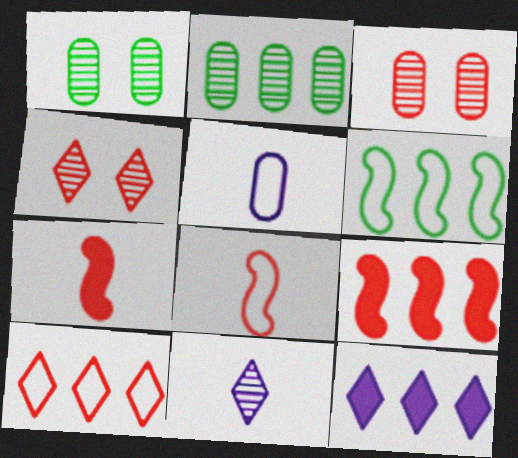[[1, 8, 12], 
[3, 7, 10]]